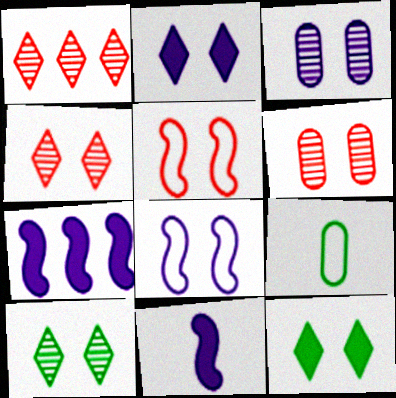[[2, 3, 8], 
[3, 5, 12], 
[4, 7, 9], 
[6, 8, 12]]